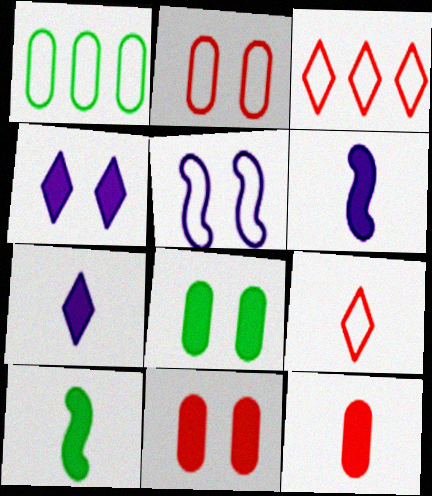[[1, 5, 9], 
[7, 10, 12]]